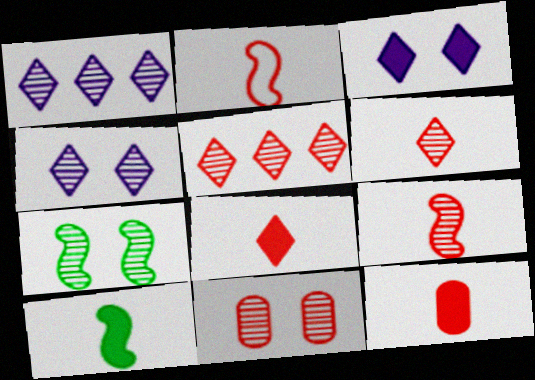[[2, 6, 12], 
[4, 7, 11], 
[5, 9, 11]]